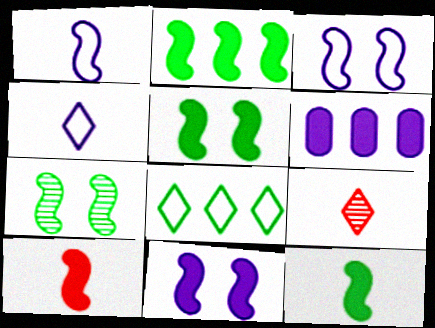[[2, 5, 12], 
[2, 10, 11]]